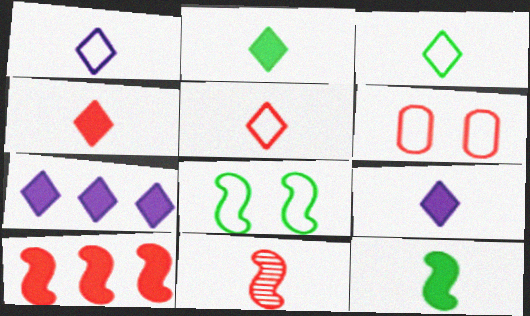[[1, 3, 5], 
[2, 4, 9]]